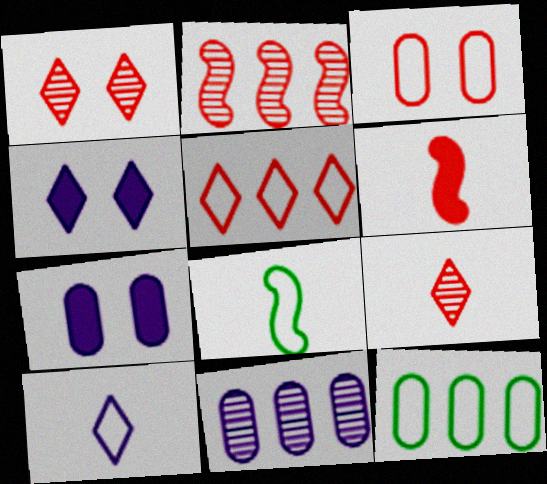[]